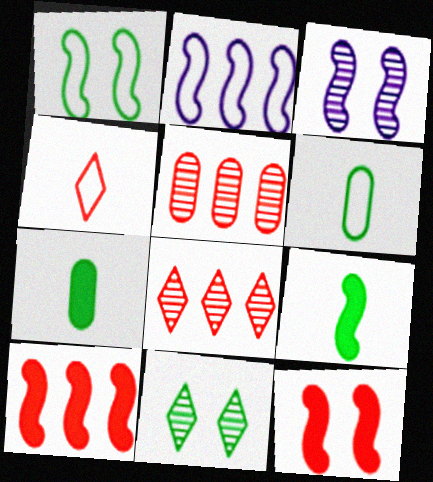[[1, 3, 12], 
[4, 5, 12]]